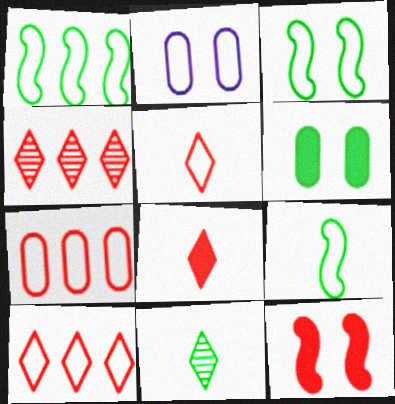[[1, 2, 5], 
[1, 3, 9], 
[1, 6, 11], 
[2, 9, 10]]